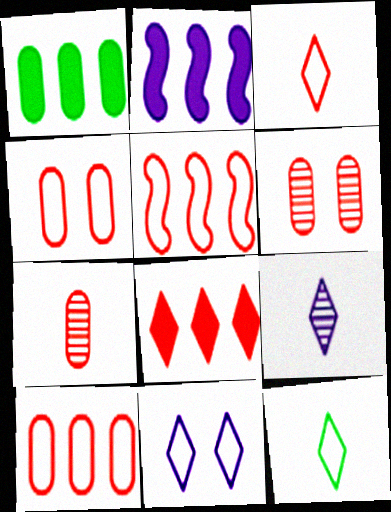[[1, 2, 8], 
[2, 6, 12], 
[3, 4, 5]]